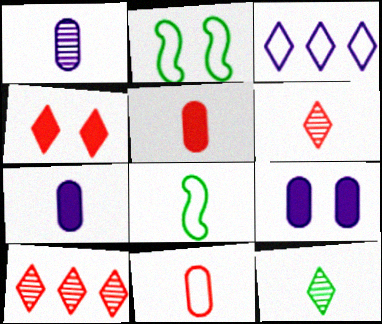[[2, 3, 11], 
[2, 7, 10], 
[3, 4, 12], 
[6, 7, 8], 
[8, 9, 10]]